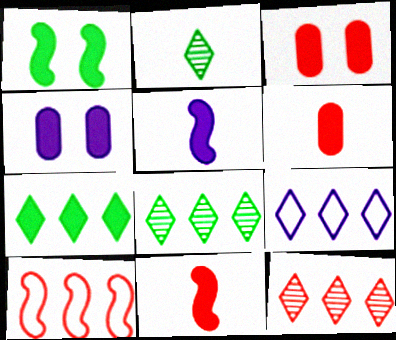[[2, 4, 10], 
[3, 5, 7], 
[4, 7, 11], 
[7, 9, 12]]